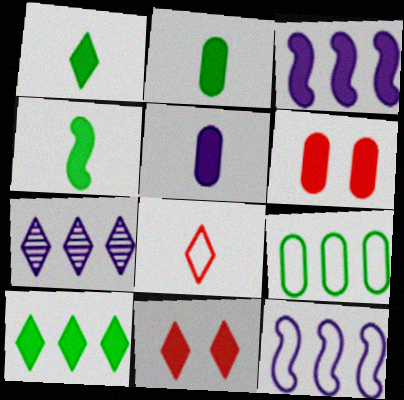[[1, 2, 4], 
[1, 3, 6], 
[2, 3, 11]]